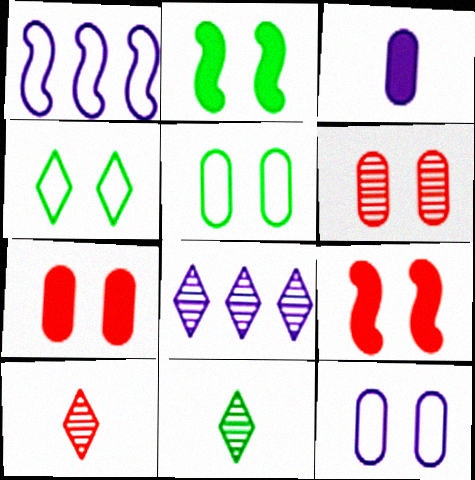[[1, 7, 11]]